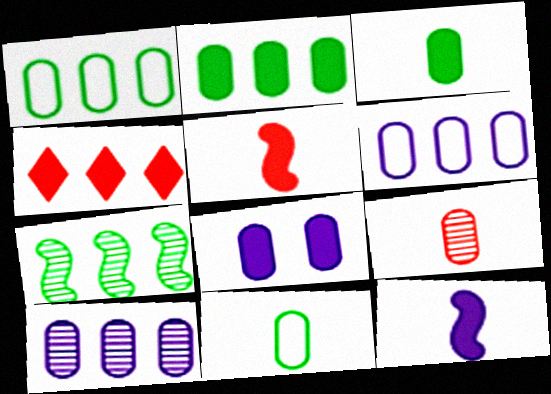[[1, 8, 9], 
[4, 6, 7]]